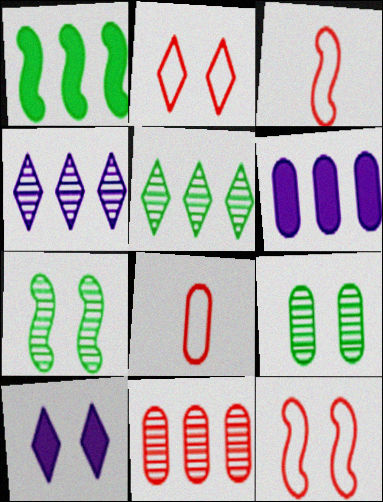[[6, 8, 9], 
[9, 10, 12]]